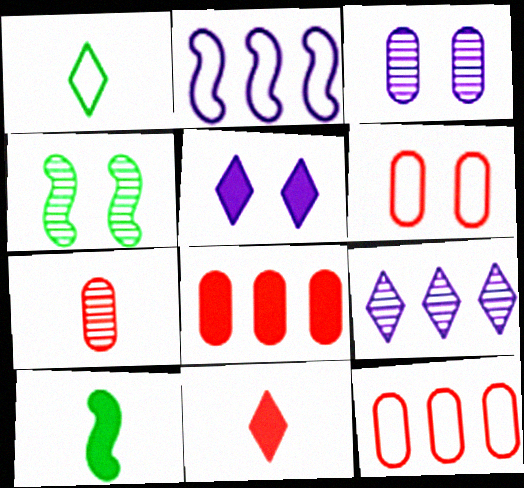[[1, 2, 6], 
[4, 5, 6], 
[4, 7, 9], 
[5, 8, 10], 
[6, 7, 8], 
[6, 9, 10]]